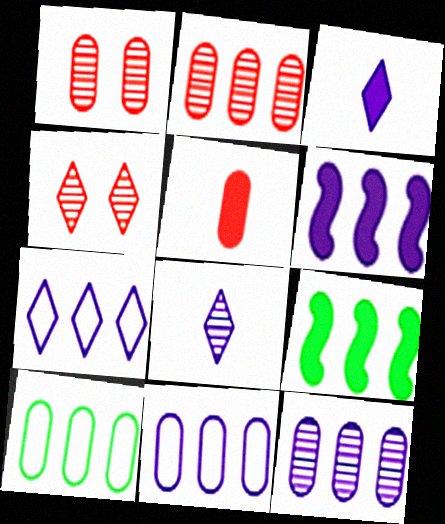[[2, 7, 9], 
[6, 7, 12]]